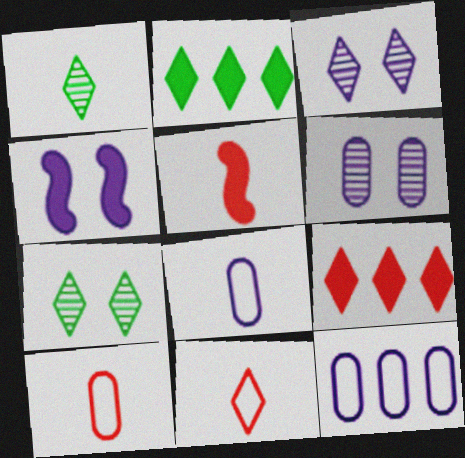[[1, 5, 8], 
[2, 3, 11], 
[5, 7, 12]]